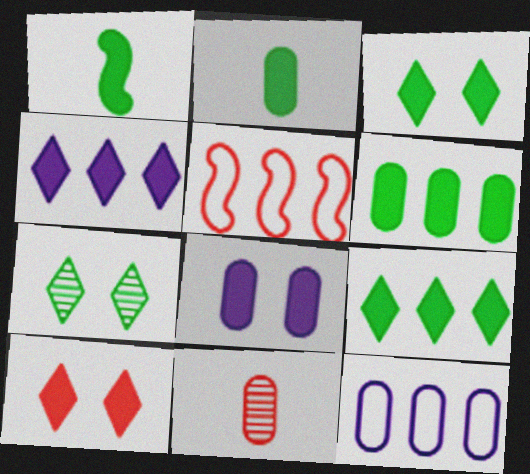[[1, 3, 6], 
[5, 10, 11]]